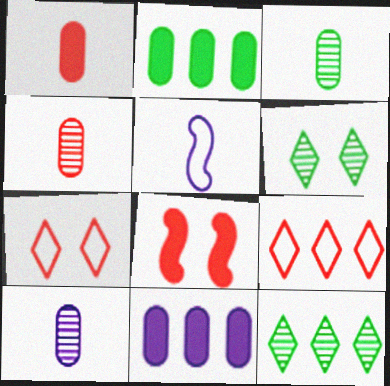[[3, 4, 10], 
[4, 8, 9]]